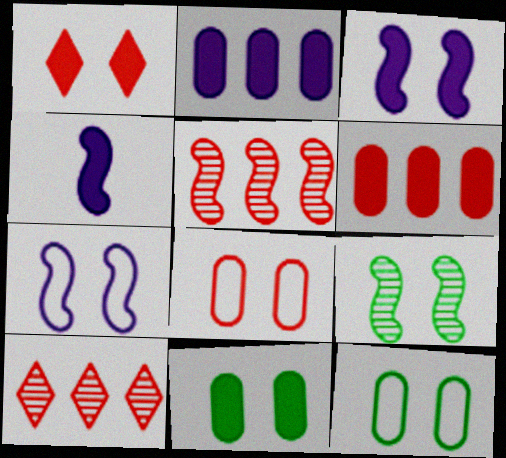[[1, 3, 11], 
[4, 10, 12]]